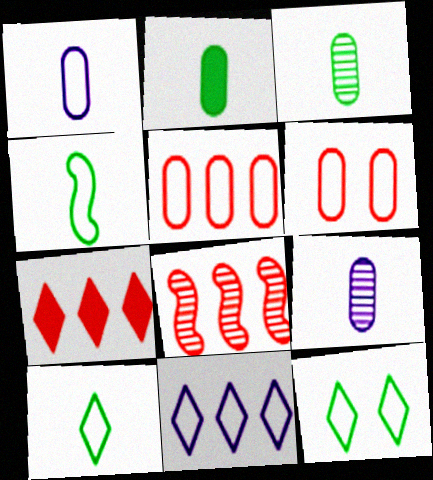[[4, 6, 11], 
[5, 7, 8]]